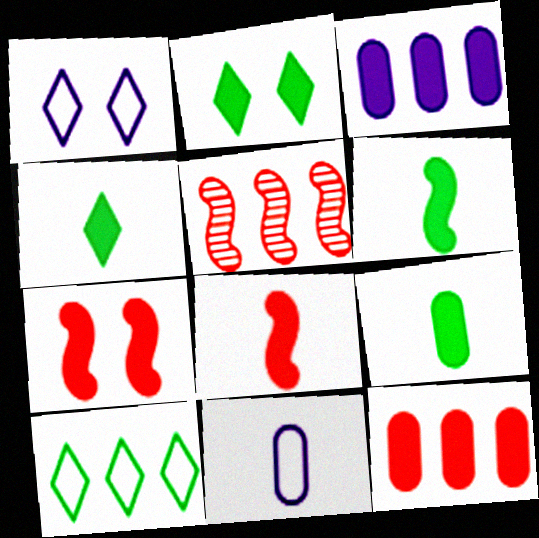[[1, 5, 9], 
[2, 3, 8], 
[2, 5, 11], 
[3, 4, 7], 
[3, 5, 10], 
[4, 6, 9]]